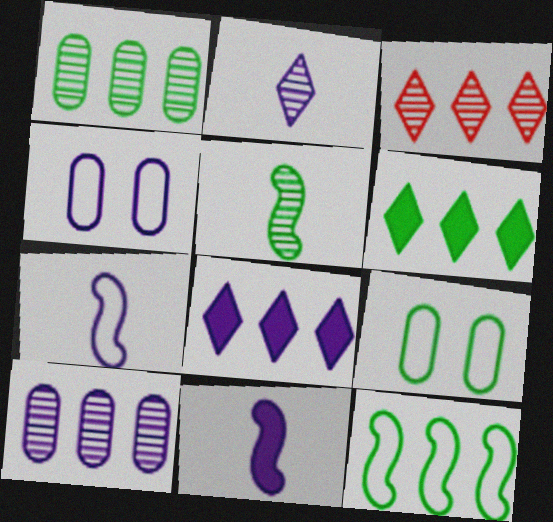[[1, 6, 12], 
[3, 9, 11], 
[5, 6, 9]]